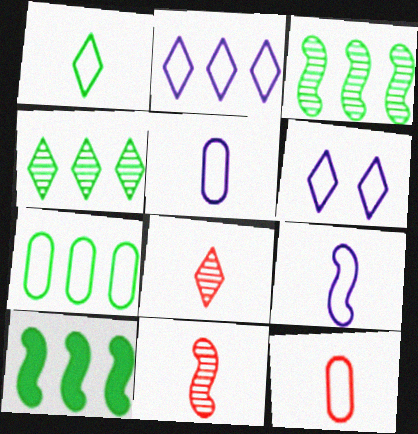[[1, 9, 12], 
[4, 7, 10]]